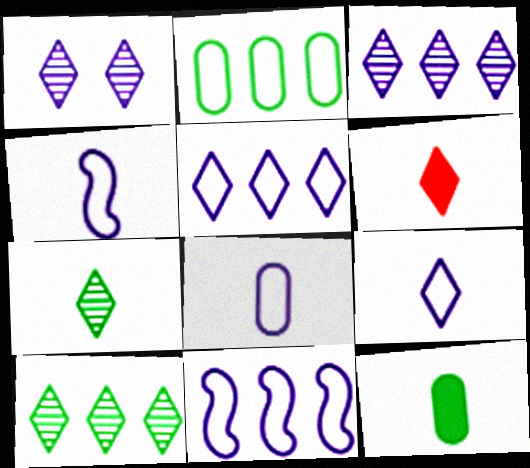[[4, 8, 9], 
[6, 7, 9]]